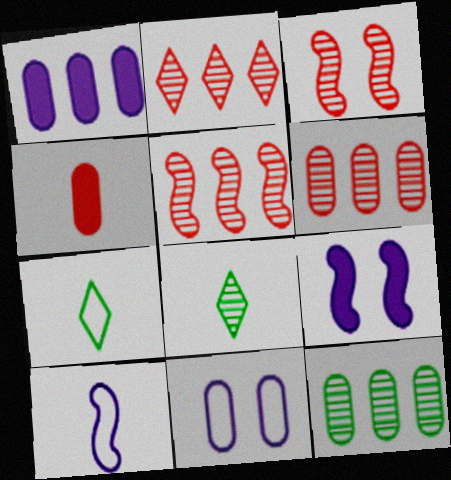[[1, 3, 7], 
[2, 5, 6], 
[4, 8, 10], 
[4, 11, 12], 
[6, 7, 9]]